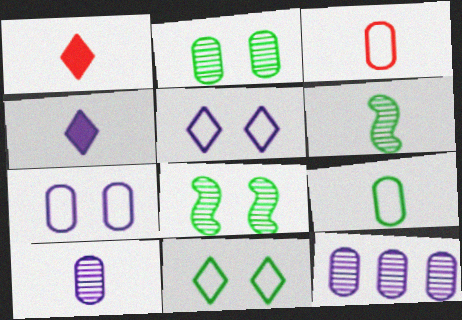[[3, 4, 6]]